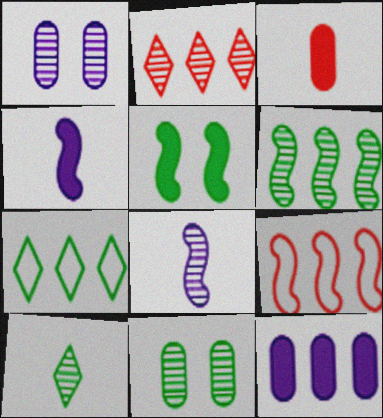[[2, 8, 11], 
[5, 8, 9], 
[6, 10, 11]]